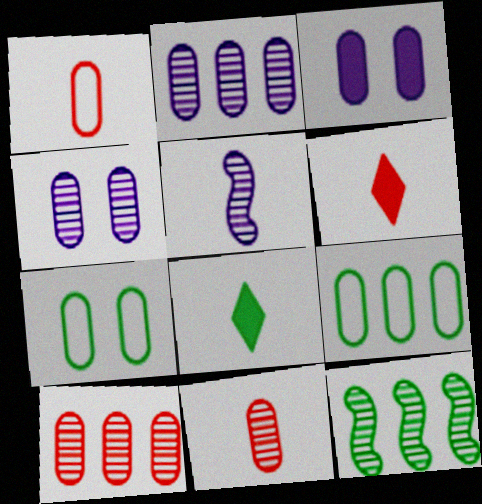[[1, 5, 8], 
[3, 9, 11], 
[7, 8, 12]]